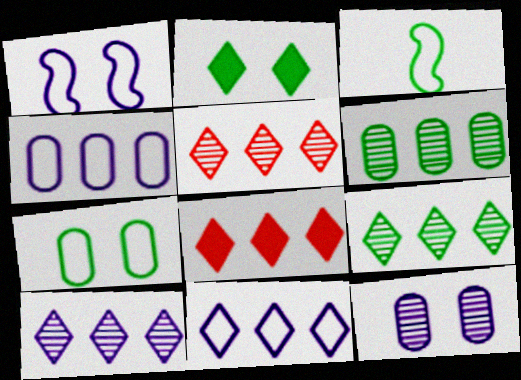[[2, 3, 6], 
[3, 8, 12], 
[5, 9, 10], 
[8, 9, 11]]